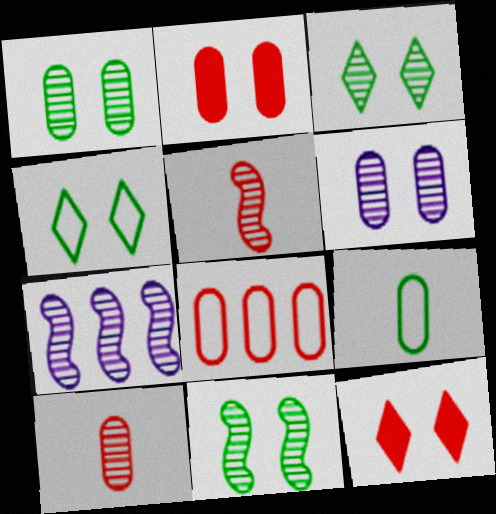[[1, 3, 11], 
[2, 8, 10], 
[3, 7, 10], 
[5, 7, 11], 
[5, 8, 12], 
[7, 9, 12]]